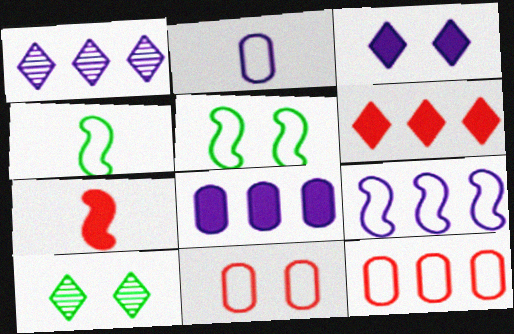[[1, 8, 9]]